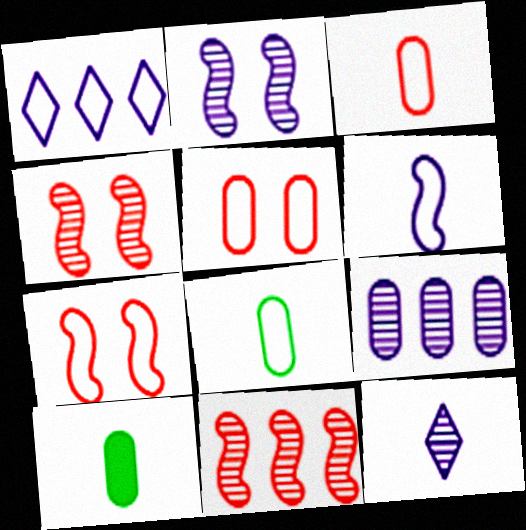[[1, 4, 10], 
[1, 7, 8], 
[2, 9, 12], 
[5, 9, 10]]